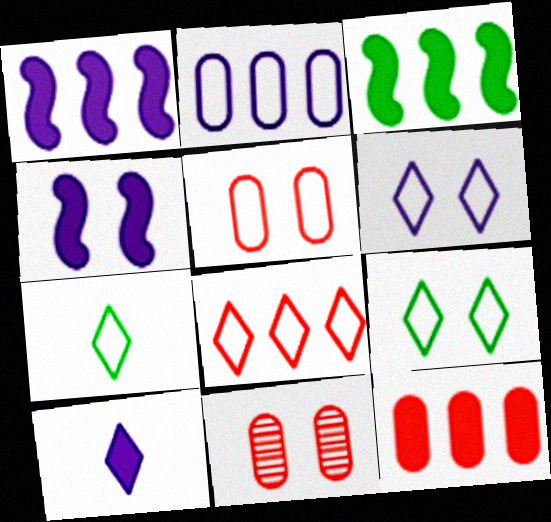[[1, 7, 11], 
[4, 9, 11], 
[6, 7, 8]]